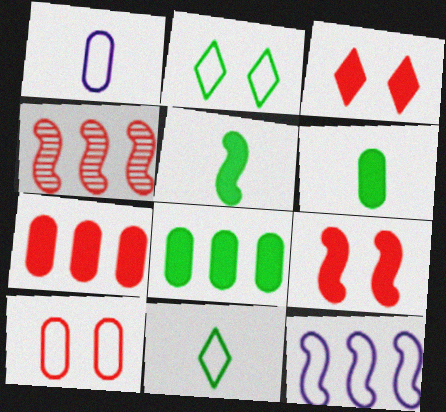[[10, 11, 12]]